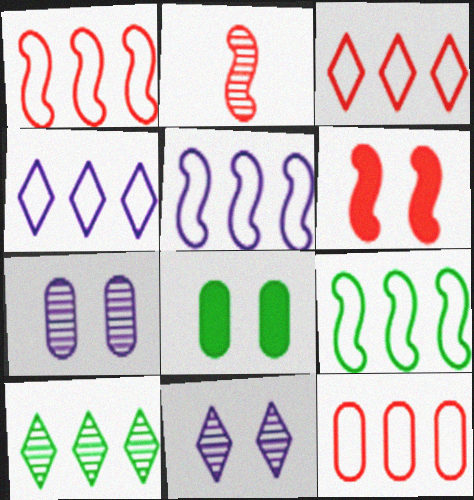[[1, 2, 6], 
[1, 3, 12], 
[1, 5, 9], 
[2, 4, 8], 
[2, 7, 10], 
[4, 9, 12]]